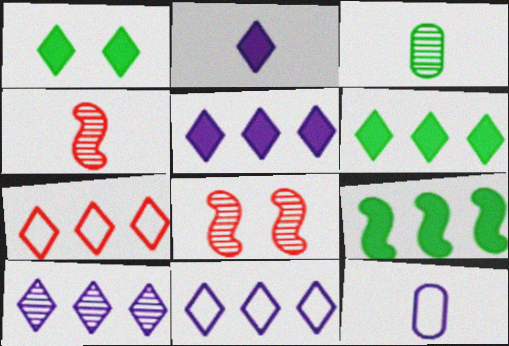[[3, 8, 10], 
[5, 10, 11], 
[6, 7, 10], 
[6, 8, 12]]